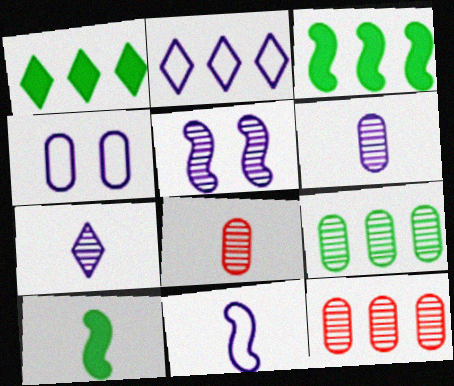[[2, 3, 12], 
[2, 4, 11]]